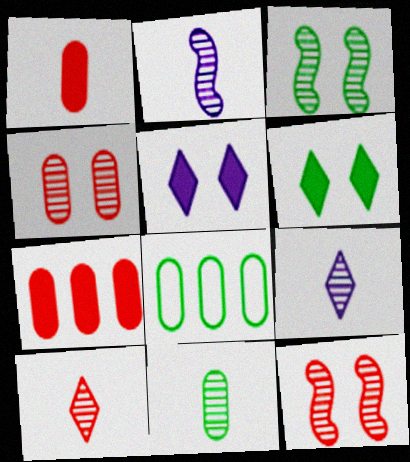[[2, 10, 11]]